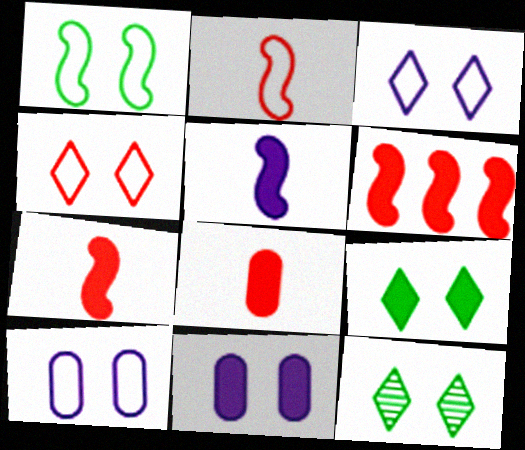[[1, 4, 10]]